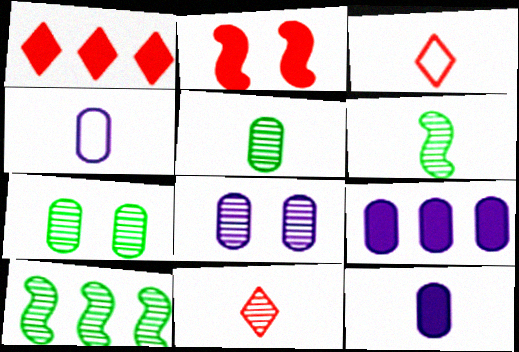[[3, 6, 12], 
[4, 8, 9], 
[8, 10, 11]]